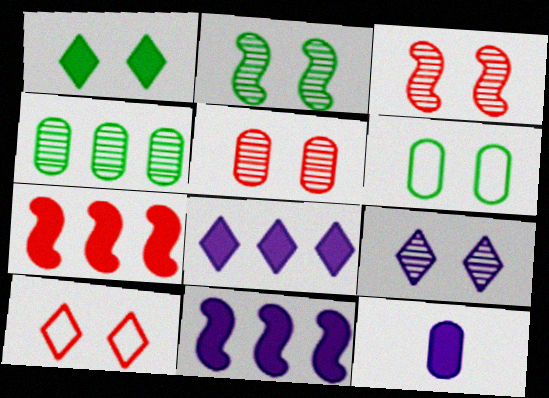[[1, 2, 6], 
[1, 7, 12], 
[1, 9, 10], 
[2, 5, 9]]